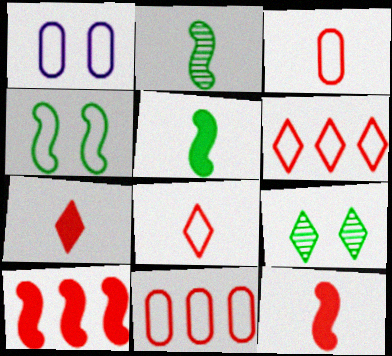[]